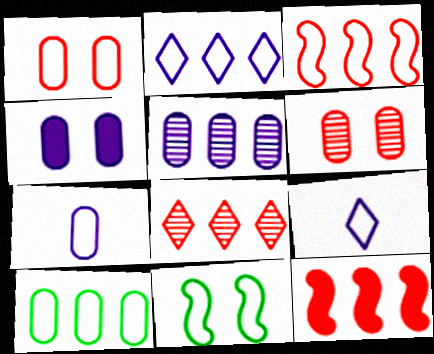[[1, 7, 10], 
[2, 3, 10], 
[4, 5, 7]]